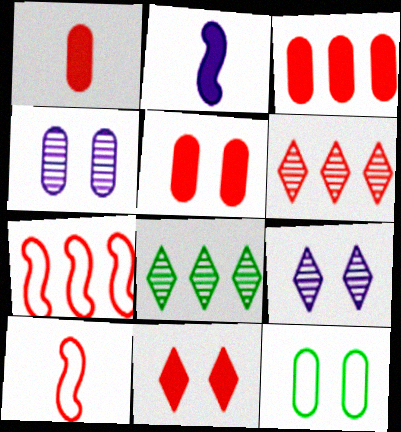[[1, 3, 5], 
[2, 6, 12], 
[3, 6, 7], 
[4, 5, 12], 
[5, 6, 10]]